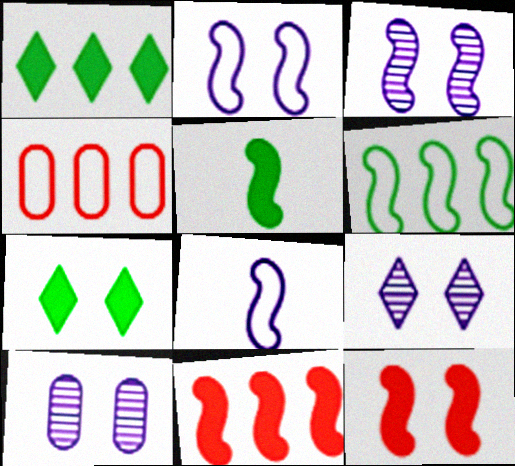[[3, 9, 10], 
[4, 5, 9]]